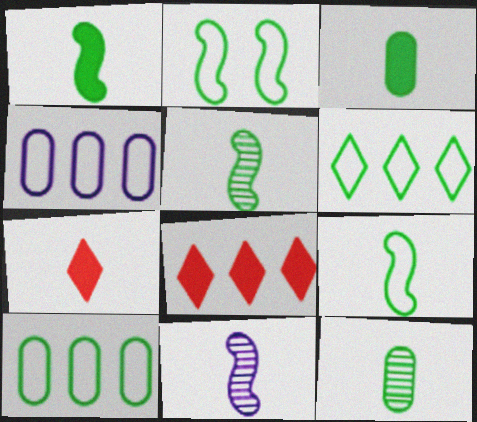[[1, 5, 9]]